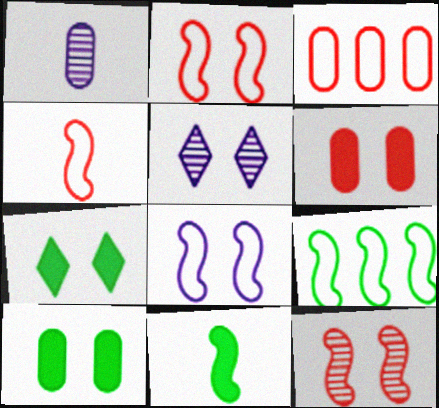[[1, 3, 10], 
[2, 5, 10], 
[3, 5, 11], 
[4, 8, 9]]